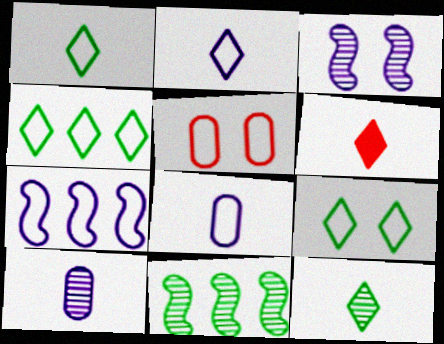[[1, 4, 9], 
[1, 5, 7], 
[2, 6, 12]]